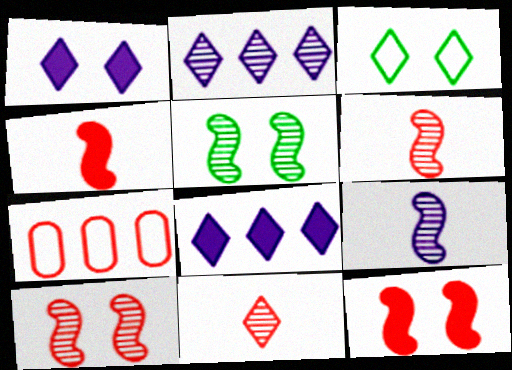[[3, 8, 11], 
[7, 11, 12]]